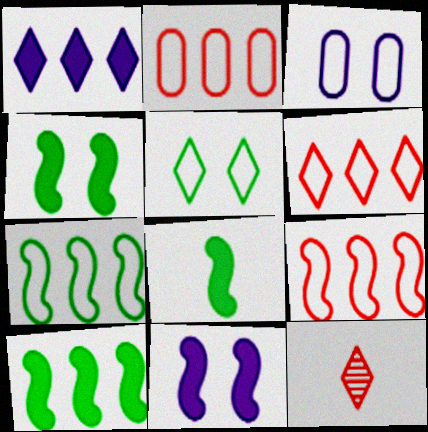[[1, 5, 12], 
[2, 6, 9], 
[3, 10, 12], 
[4, 8, 10]]